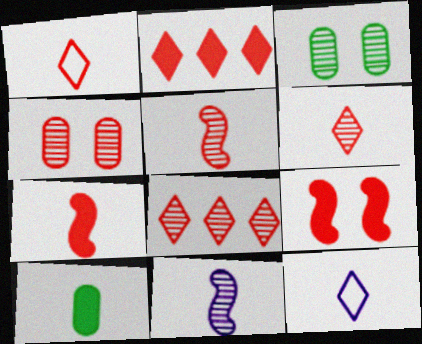[[1, 10, 11], 
[3, 8, 11], 
[4, 5, 8], 
[5, 10, 12]]